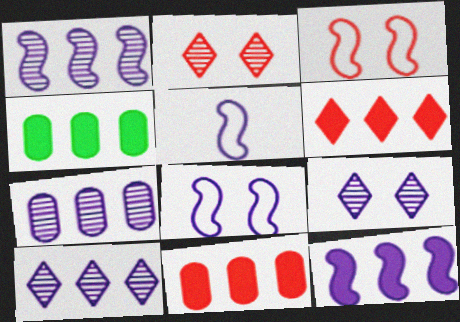[[1, 7, 10], 
[2, 4, 5], 
[4, 6, 12]]